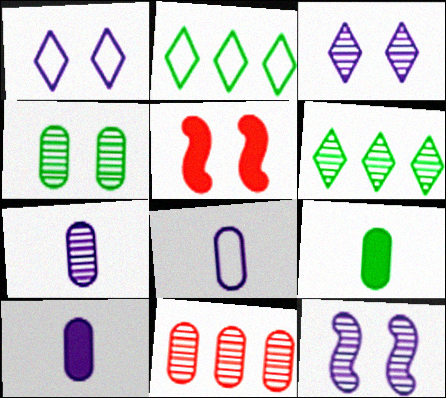[[1, 4, 5], 
[2, 5, 7], 
[4, 7, 11], 
[5, 6, 8], 
[7, 8, 10]]